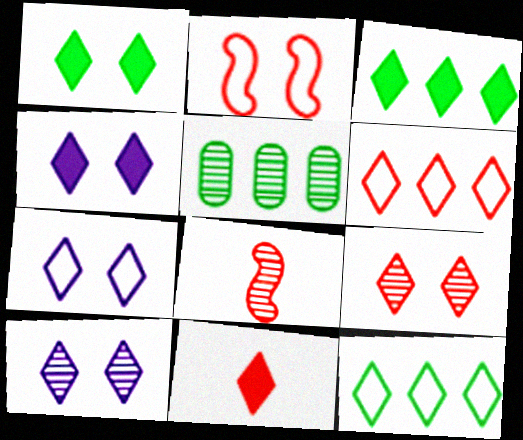[[1, 7, 9], 
[3, 4, 11], 
[4, 7, 10], 
[5, 8, 10], 
[6, 9, 11], 
[10, 11, 12]]